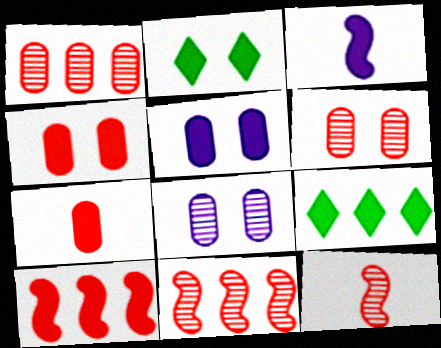[[3, 4, 9]]